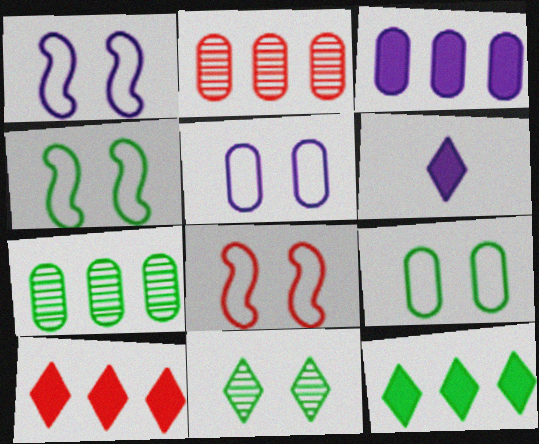[[1, 4, 8], 
[2, 4, 6], 
[6, 7, 8]]